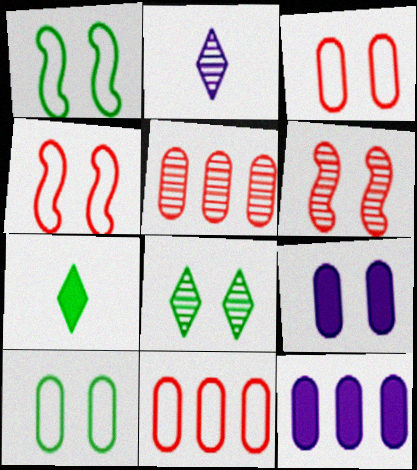[[4, 8, 9]]